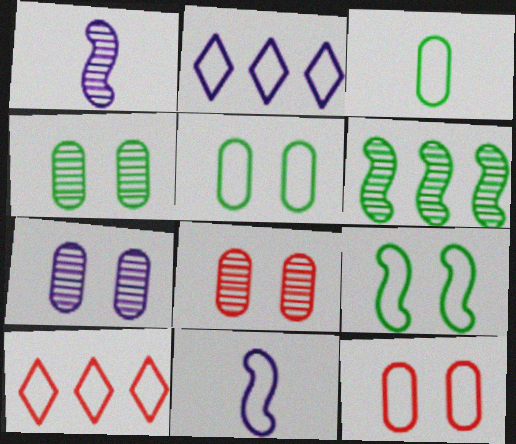[[4, 7, 8], 
[5, 10, 11]]